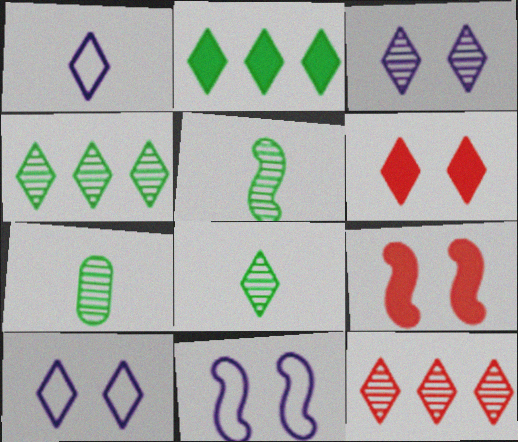[[1, 4, 6], 
[3, 8, 12], 
[5, 7, 8]]